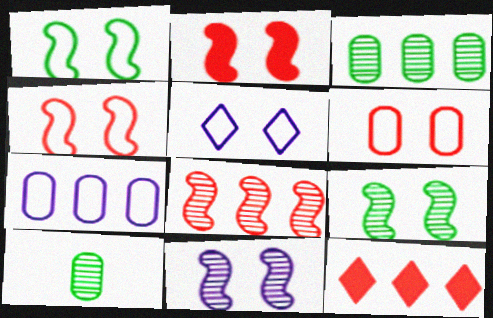[[1, 2, 11], 
[1, 5, 6]]